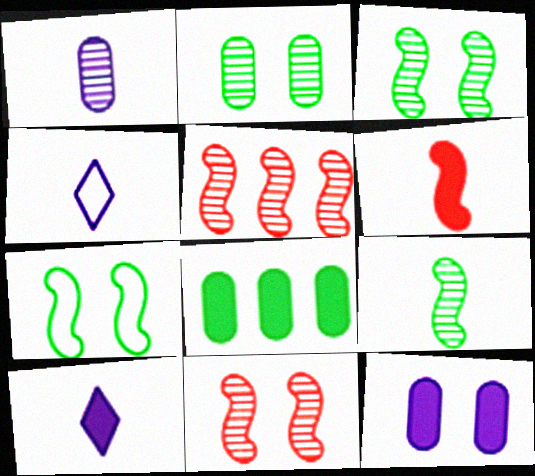[[4, 8, 11]]